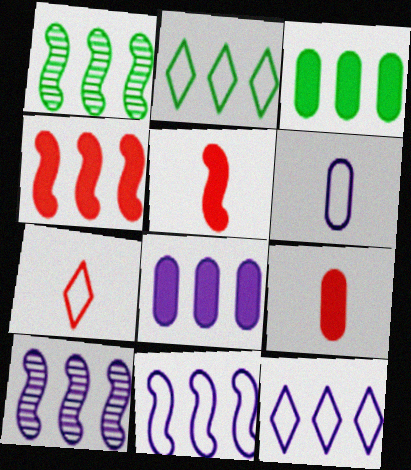[[1, 2, 3], 
[1, 4, 11], 
[8, 10, 12]]